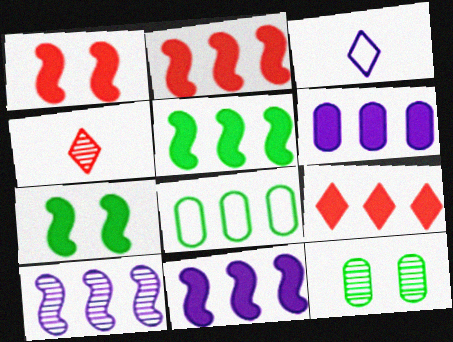[[2, 3, 12], 
[2, 5, 11], 
[4, 10, 12], 
[5, 6, 9], 
[8, 9, 10]]